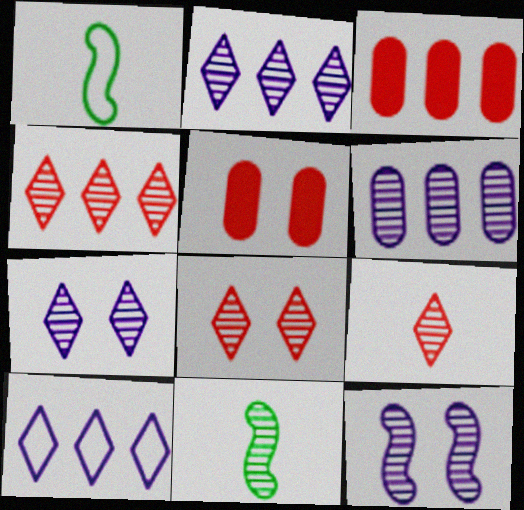[[1, 2, 5], 
[1, 3, 7], 
[4, 8, 9], 
[5, 10, 11], 
[6, 8, 11]]